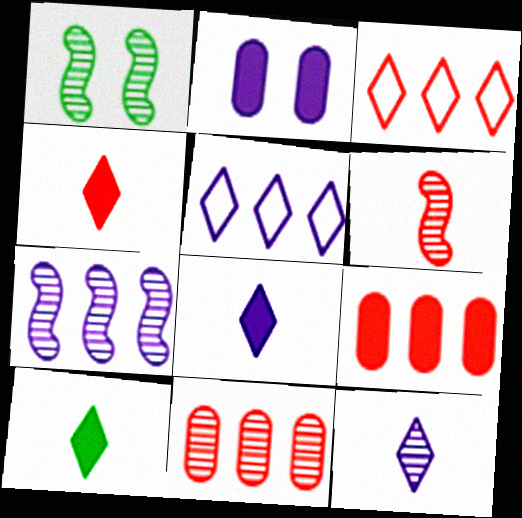[[1, 6, 7], 
[1, 11, 12], 
[4, 8, 10]]